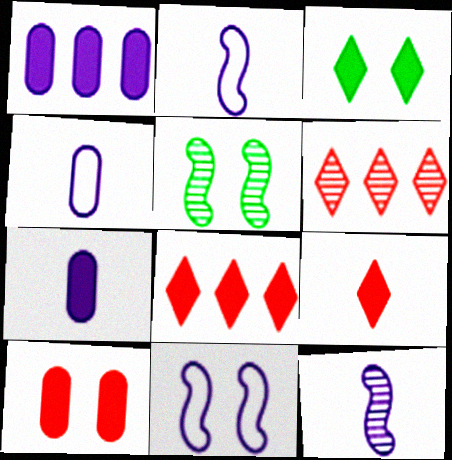[[4, 5, 8]]